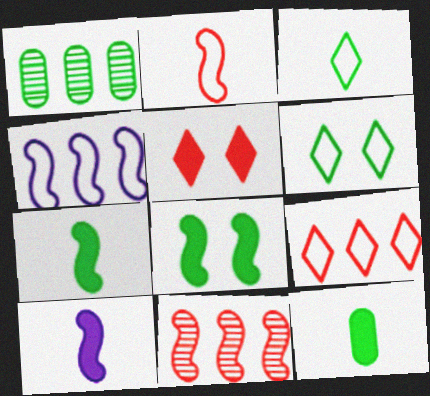[[1, 3, 8], 
[1, 6, 7]]